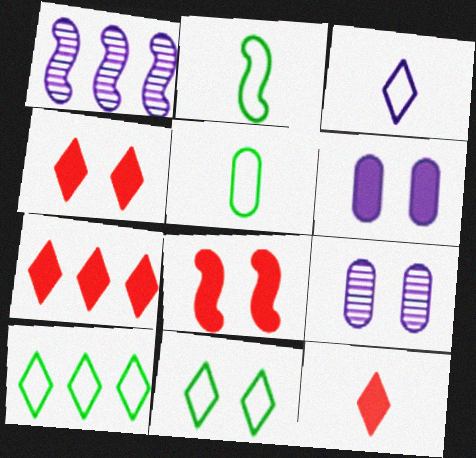[[1, 2, 8], 
[1, 3, 6], 
[1, 4, 5], 
[2, 7, 9], 
[4, 7, 12], 
[8, 9, 11]]